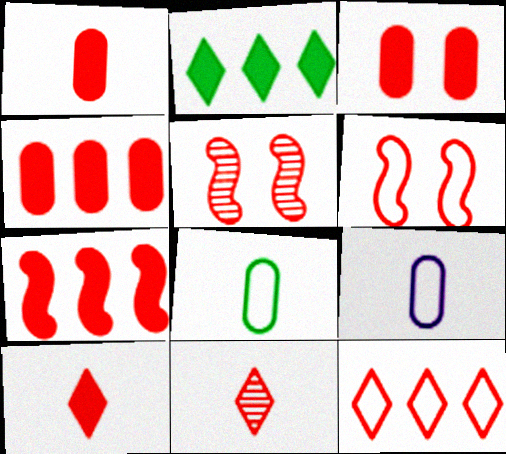[[1, 3, 4], 
[1, 5, 12], 
[2, 5, 9], 
[3, 7, 10], 
[4, 6, 11]]